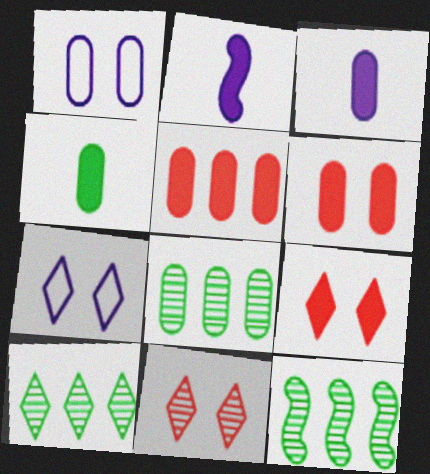[[8, 10, 12]]